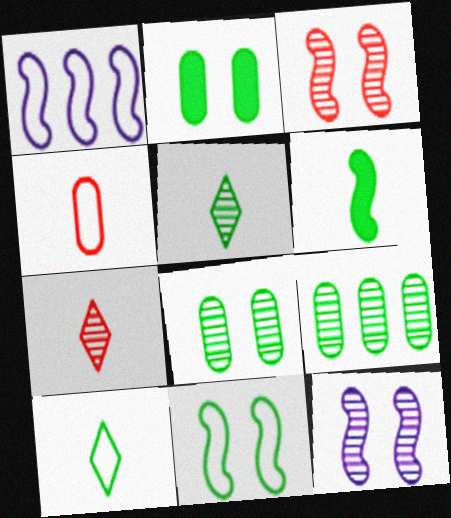[[1, 2, 7], 
[1, 3, 6], 
[7, 9, 12]]